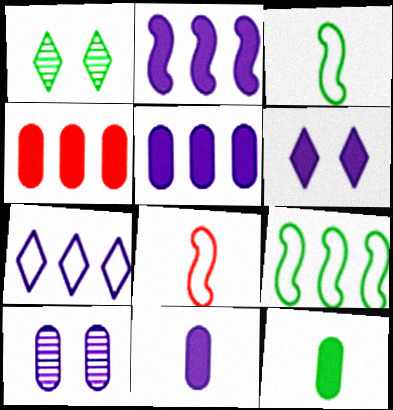[[1, 5, 8], 
[1, 9, 12], 
[2, 6, 11]]